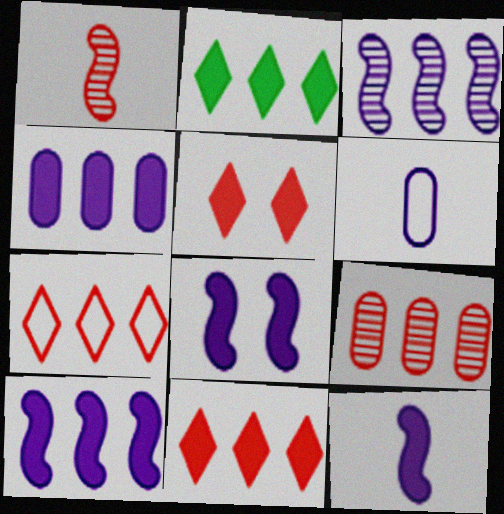[[8, 10, 12]]